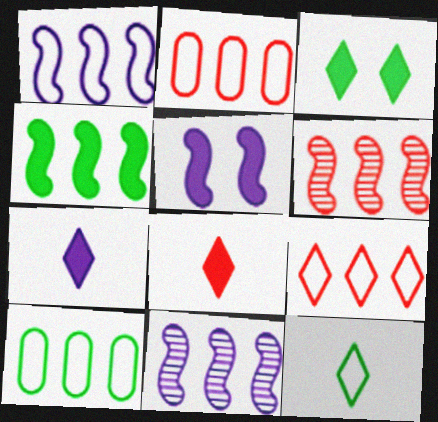[[1, 4, 6], 
[1, 9, 10]]